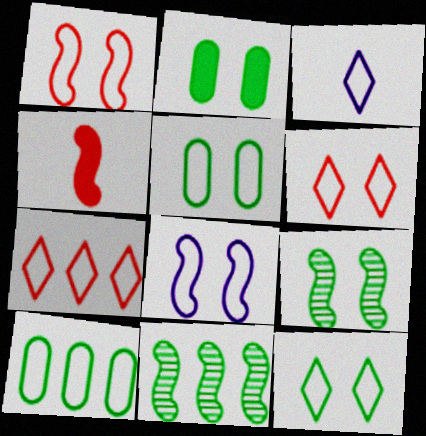[[1, 3, 10], 
[2, 9, 12], 
[3, 7, 12], 
[4, 8, 11], 
[5, 6, 8]]